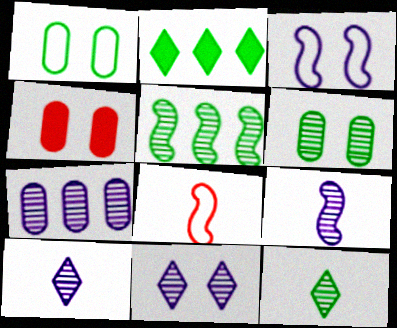[[5, 6, 12], 
[7, 9, 11]]